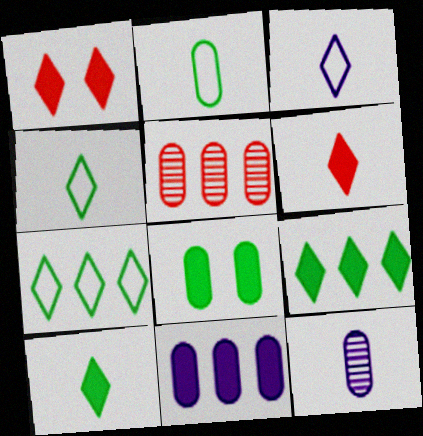[]